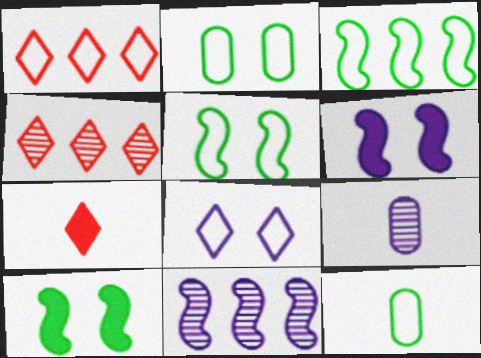[[1, 9, 10], 
[2, 7, 11], 
[4, 6, 12]]